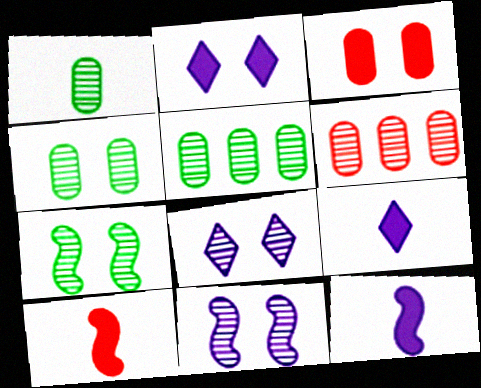[[1, 4, 5]]